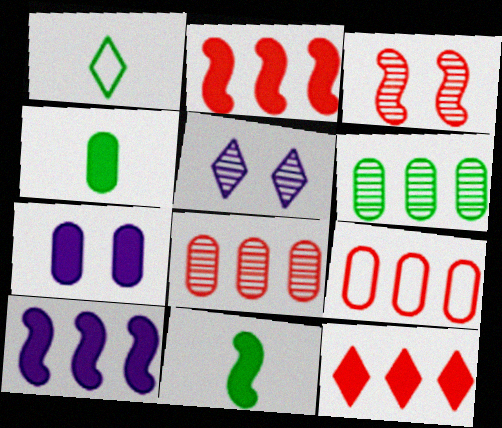[[1, 5, 12], 
[5, 9, 11], 
[7, 11, 12]]